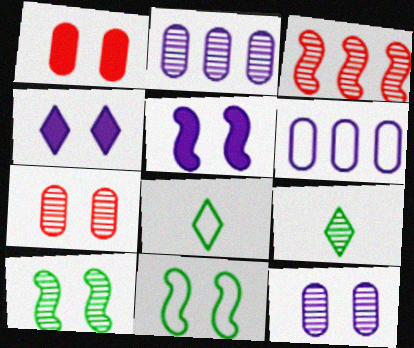[[3, 9, 12], 
[4, 7, 11]]